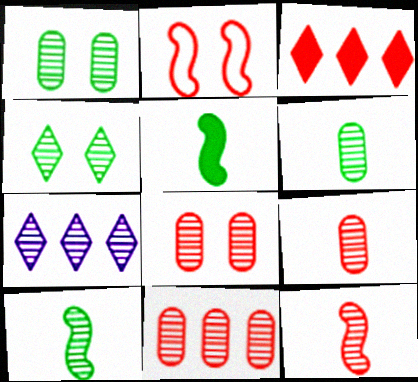[[1, 7, 12], 
[2, 3, 9], 
[7, 8, 10], 
[8, 9, 11]]